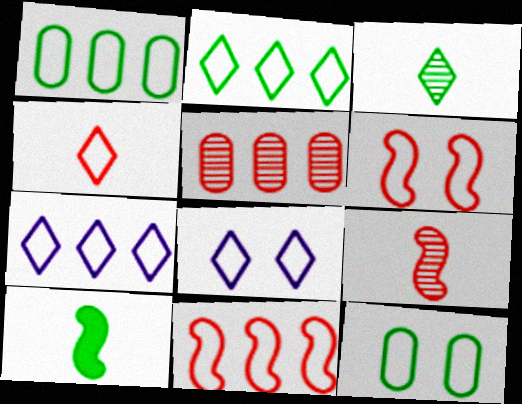[[1, 7, 11], 
[2, 4, 8], 
[5, 8, 10], 
[6, 8, 12]]